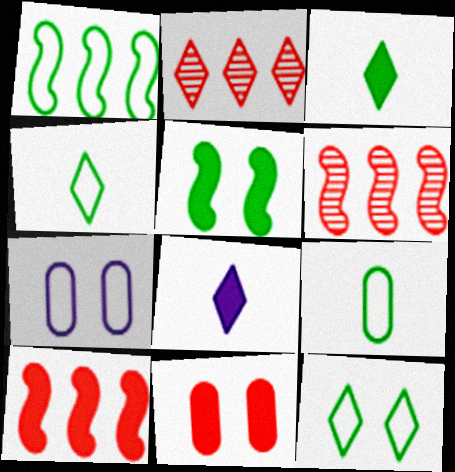[[1, 9, 12], 
[2, 8, 12], 
[3, 6, 7]]